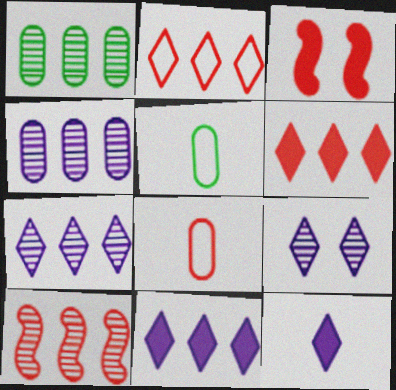[[1, 7, 10], 
[3, 5, 7]]